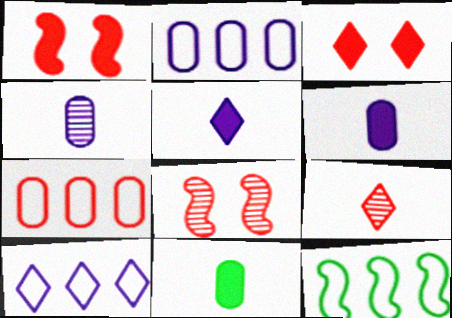[[1, 7, 9], 
[3, 4, 12], 
[7, 10, 12], 
[8, 10, 11]]